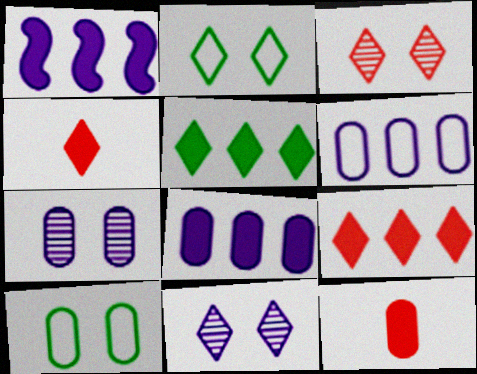[]